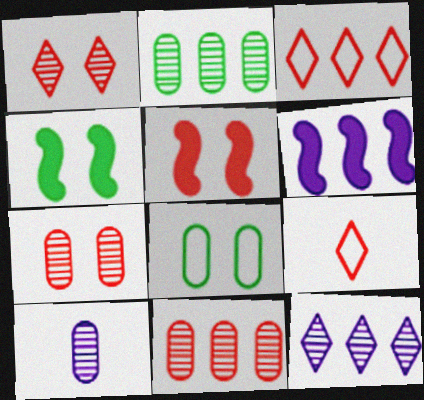[[2, 3, 6], 
[2, 7, 10], 
[3, 4, 10], 
[5, 9, 11]]